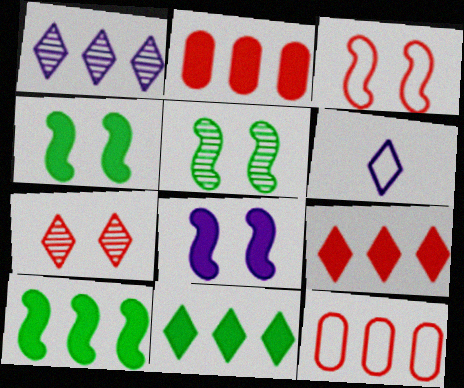[[1, 10, 12], 
[2, 5, 6], 
[3, 5, 8], 
[6, 7, 11]]